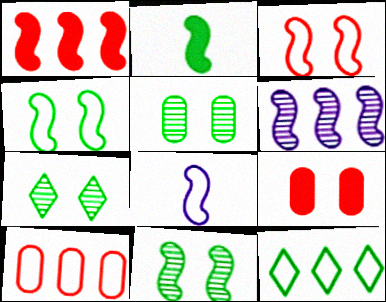[[1, 8, 11], 
[2, 3, 6], 
[2, 5, 12], 
[5, 7, 11]]